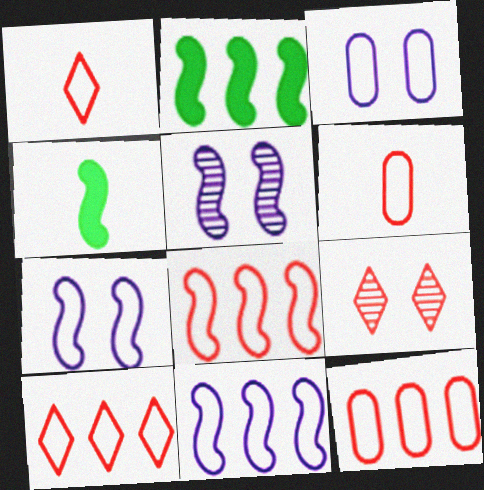[[4, 5, 8], 
[8, 10, 12]]